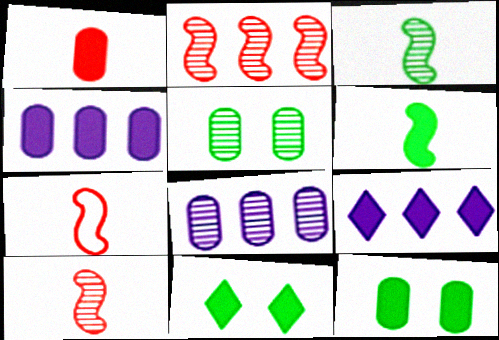[[1, 4, 12], 
[5, 7, 9], 
[7, 8, 11]]